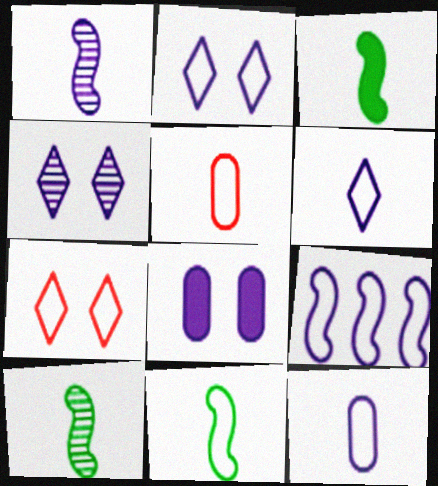[[2, 9, 12], 
[3, 10, 11], 
[5, 6, 11]]